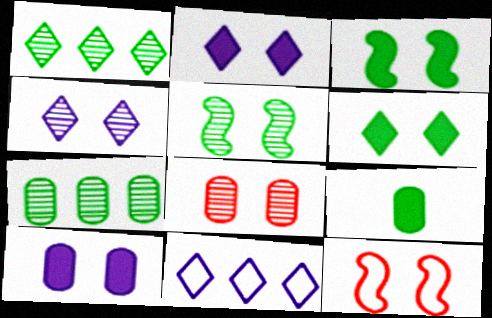[[4, 5, 8]]